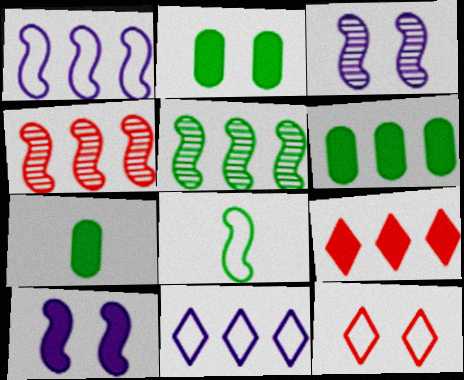[[2, 3, 12], 
[2, 6, 7], 
[4, 6, 11], 
[4, 8, 10], 
[7, 9, 10]]